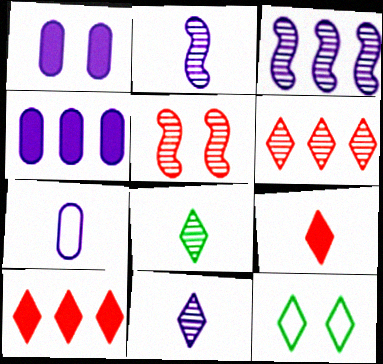[[1, 5, 12], 
[10, 11, 12]]